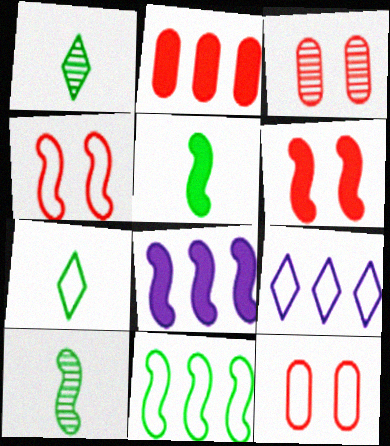[[1, 8, 12], 
[3, 5, 9], 
[3, 7, 8], 
[4, 8, 10], 
[5, 6, 8]]